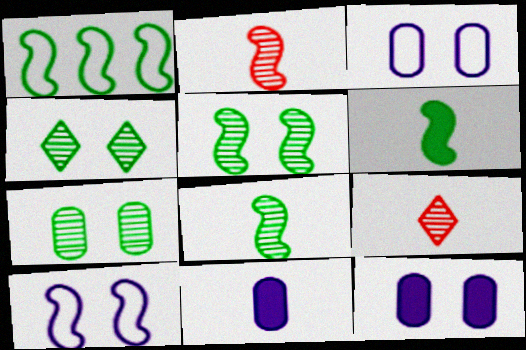[[1, 5, 6], 
[1, 9, 12], 
[4, 5, 7]]